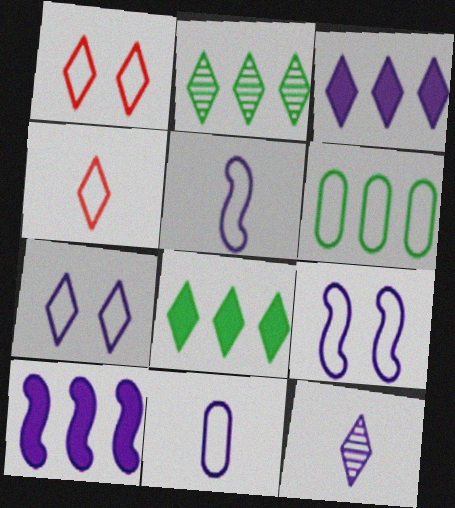[[1, 5, 6], 
[1, 8, 12], 
[3, 7, 12], 
[4, 6, 9]]